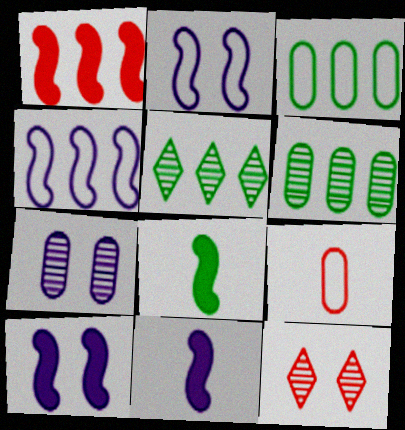[[1, 8, 10], 
[1, 9, 12], 
[3, 11, 12], 
[5, 9, 10]]